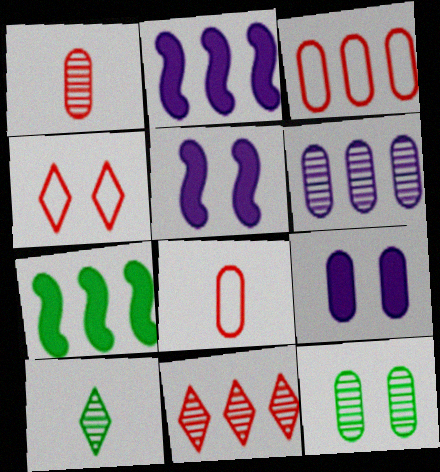[[1, 6, 12], 
[3, 5, 10], 
[4, 5, 12]]